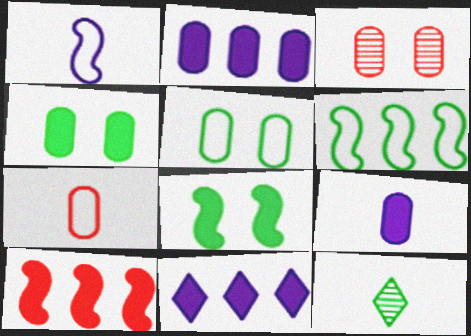[[4, 6, 12]]